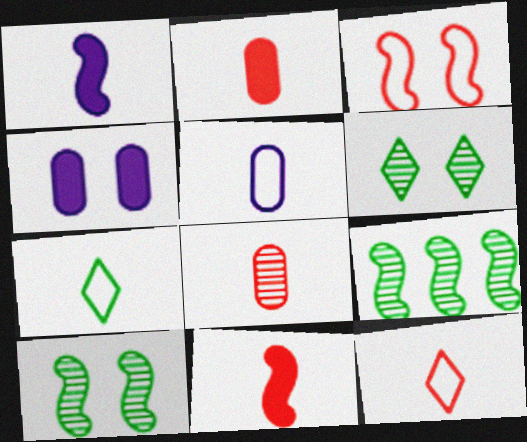[[1, 3, 9], 
[1, 7, 8], 
[3, 4, 6], 
[4, 9, 12], 
[8, 11, 12]]